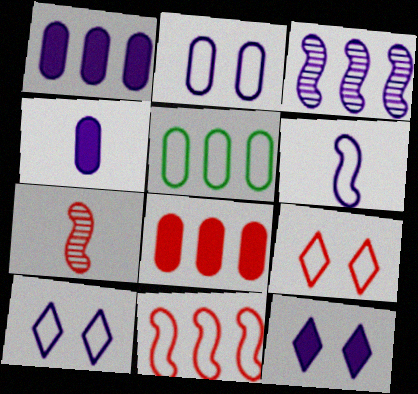[[3, 4, 10], 
[5, 6, 9], 
[5, 7, 12], 
[7, 8, 9]]